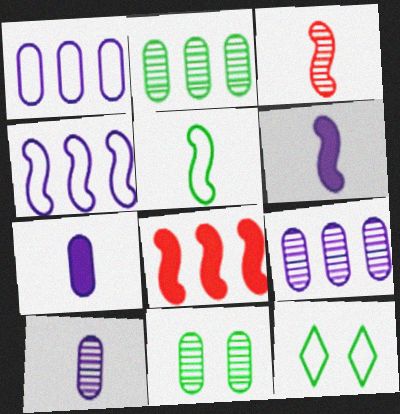[[3, 5, 6], 
[8, 10, 12]]